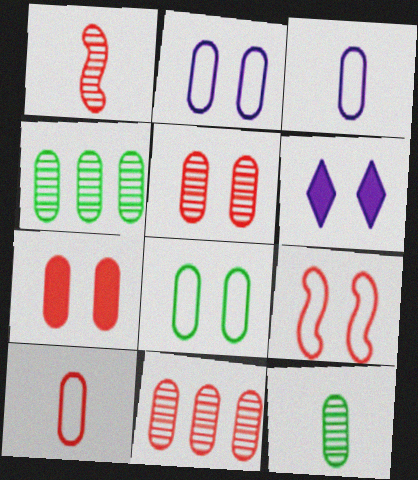[[3, 4, 7], 
[7, 10, 11]]